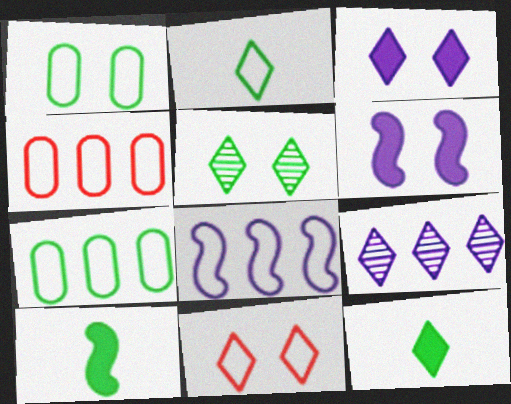[[3, 5, 11], 
[5, 7, 10], 
[9, 11, 12]]